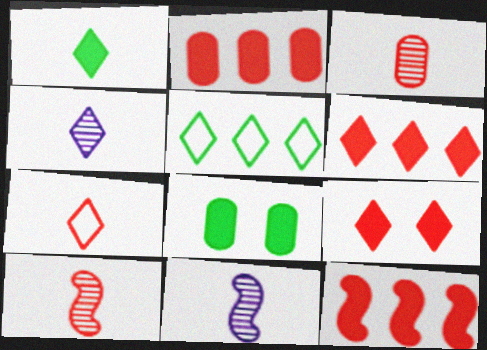[[1, 4, 7], 
[2, 6, 12], 
[4, 5, 9]]